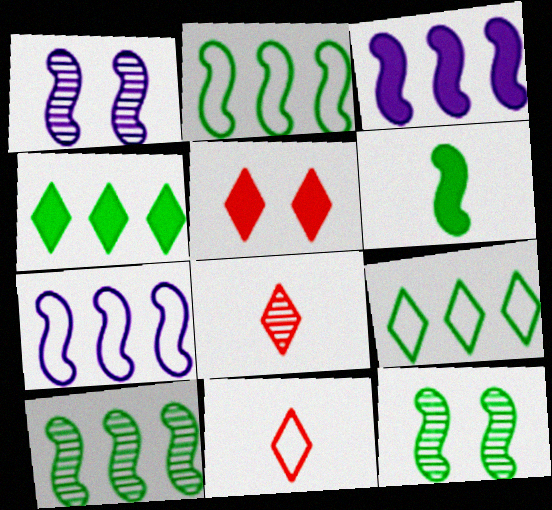[[2, 6, 12]]